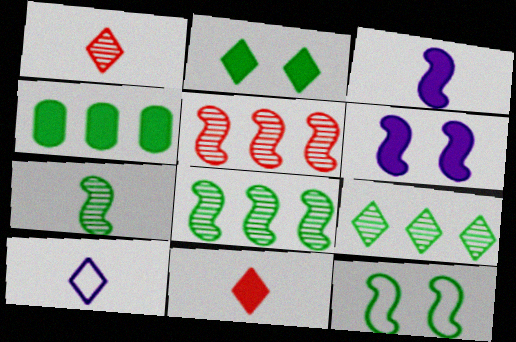[[3, 5, 12], 
[4, 6, 11]]